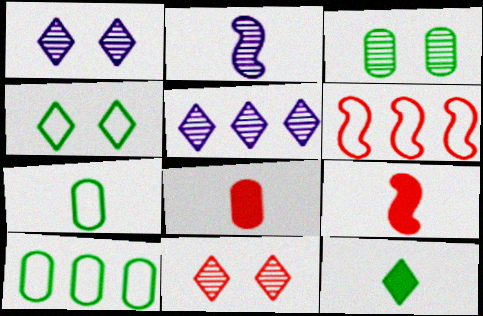[[1, 9, 10], 
[6, 8, 11]]